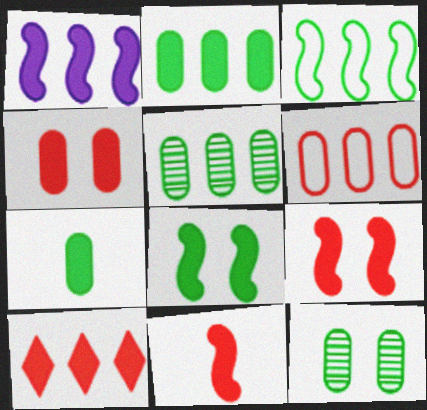[[1, 2, 10], 
[1, 8, 11], 
[4, 10, 11]]